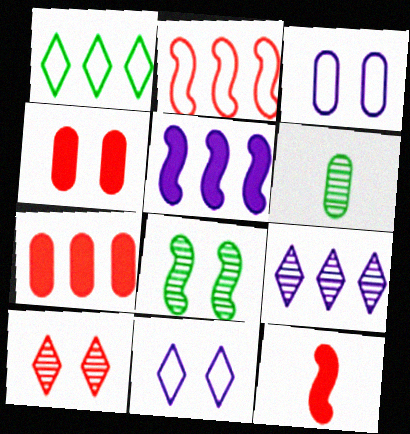[[3, 6, 7], 
[4, 8, 11]]